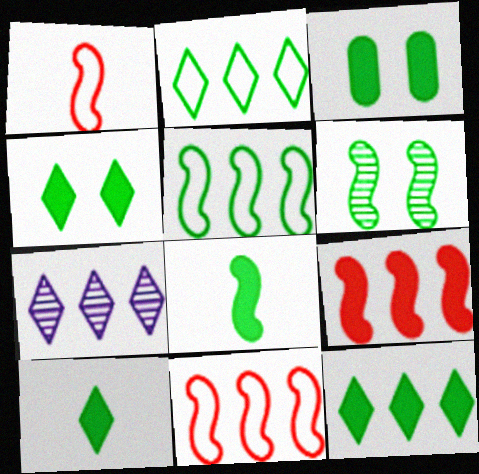[[1, 3, 7], 
[3, 8, 12], 
[4, 10, 12], 
[5, 6, 8]]